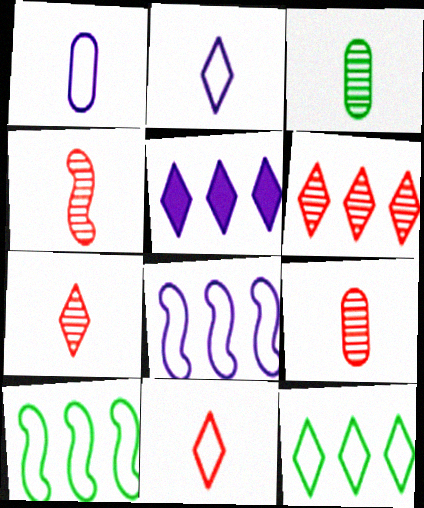[[4, 7, 9], 
[5, 6, 12]]